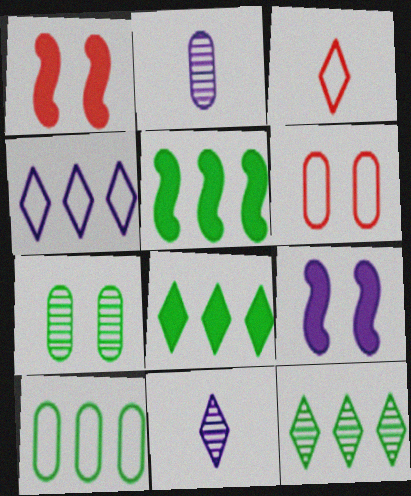[[1, 10, 11], 
[2, 4, 9], 
[5, 6, 11], 
[5, 10, 12]]